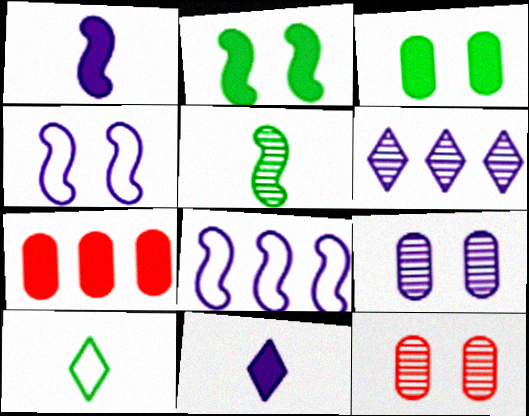[[2, 7, 11], 
[5, 6, 12], 
[8, 9, 11]]